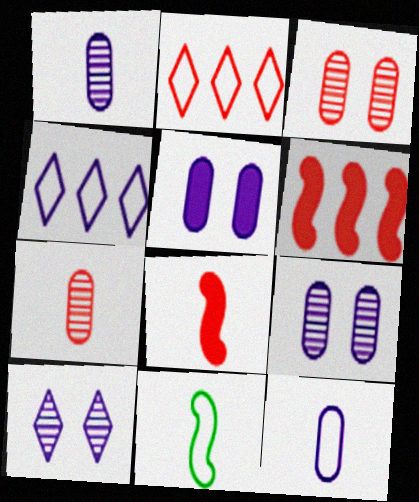[[2, 3, 8]]